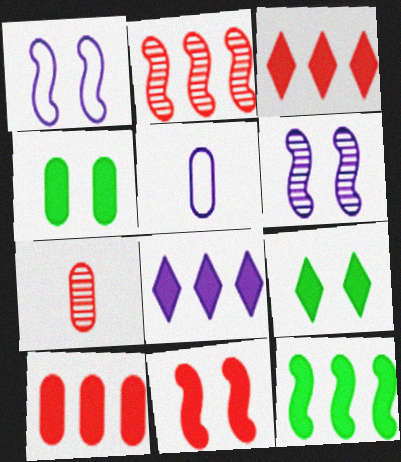[[2, 5, 9], 
[5, 6, 8], 
[8, 10, 12]]